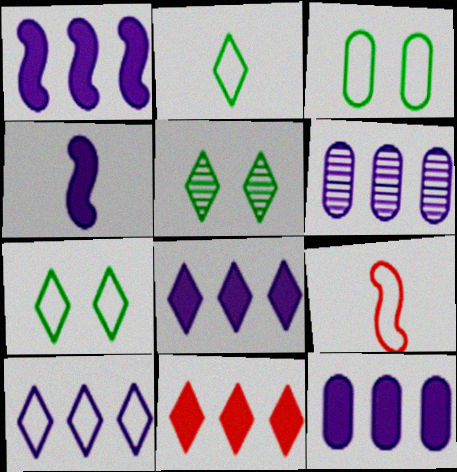[[1, 6, 10], 
[1, 8, 12], 
[3, 9, 10], 
[5, 9, 12]]